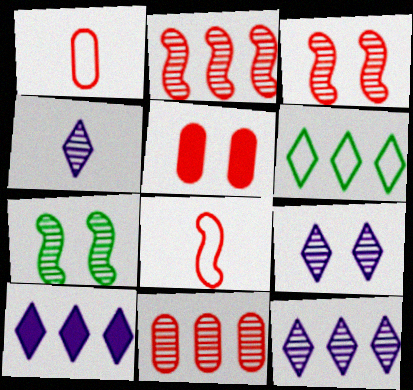[[1, 5, 11], 
[1, 7, 10], 
[4, 7, 11], 
[4, 9, 12]]